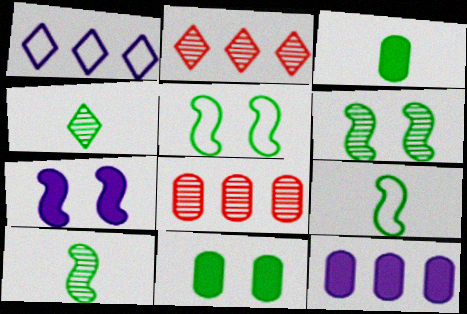[[3, 4, 9]]